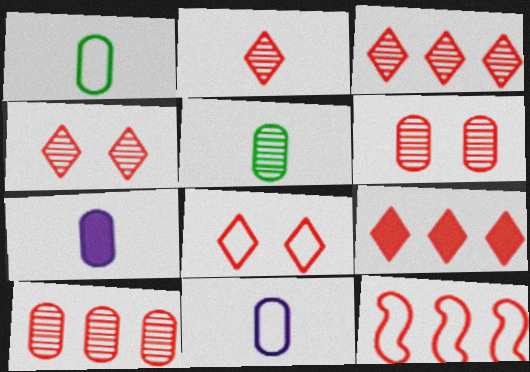[[2, 3, 4], 
[2, 8, 9], 
[9, 10, 12]]